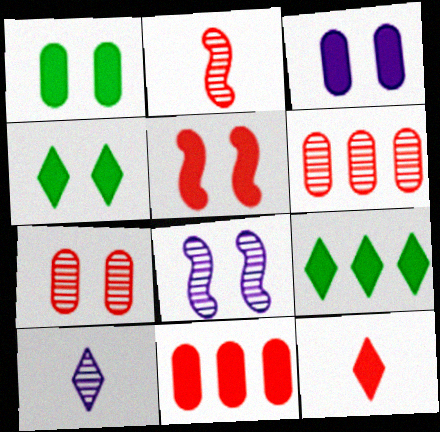[[3, 4, 5], 
[5, 11, 12]]